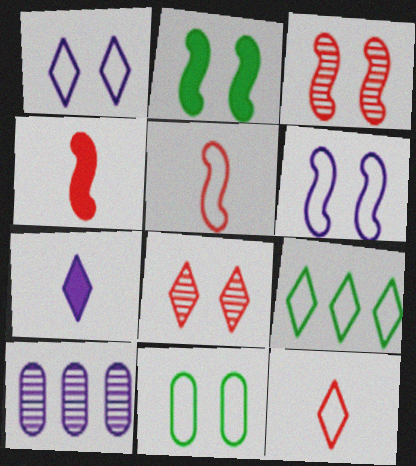[[1, 9, 12], 
[2, 3, 6], 
[2, 10, 12], 
[6, 7, 10], 
[7, 8, 9]]